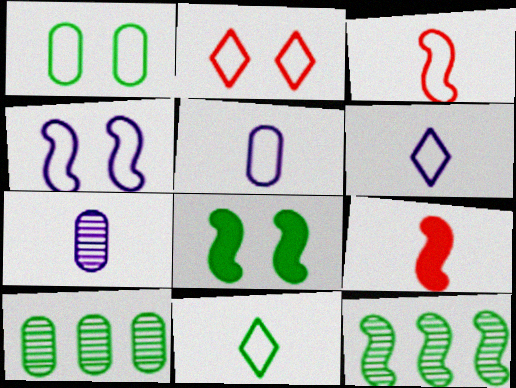[[1, 2, 4], 
[3, 5, 11], 
[4, 9, 12], 
[7, 9, 11], 
[8, 10, 11]]